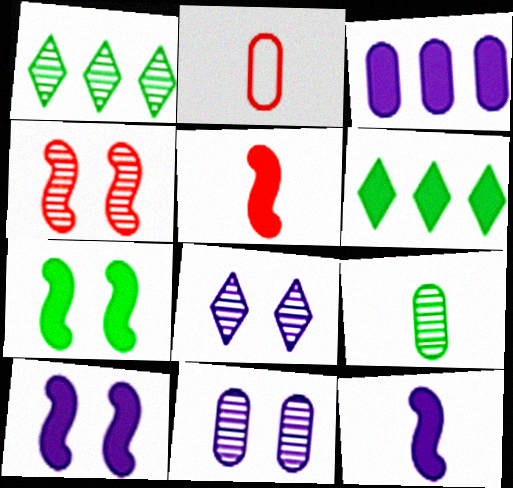[[1, 2, 10]]